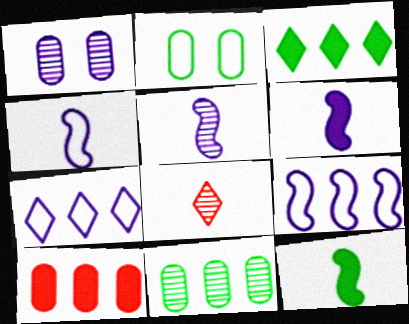[[1, 6, 7], 
[4, 5, 6]]